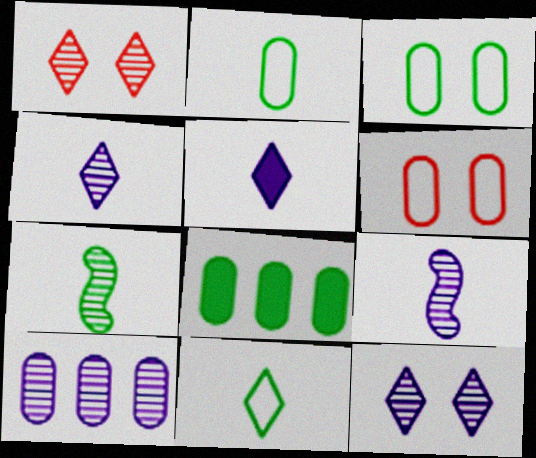[[1, 7, 10], 
[9, 10, 12]]